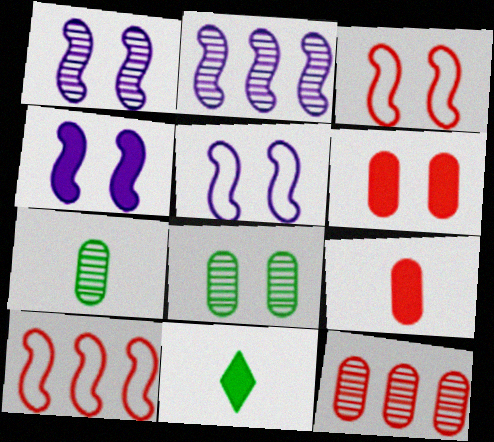[[1, 4, 5], 
[5, 11, 12]]